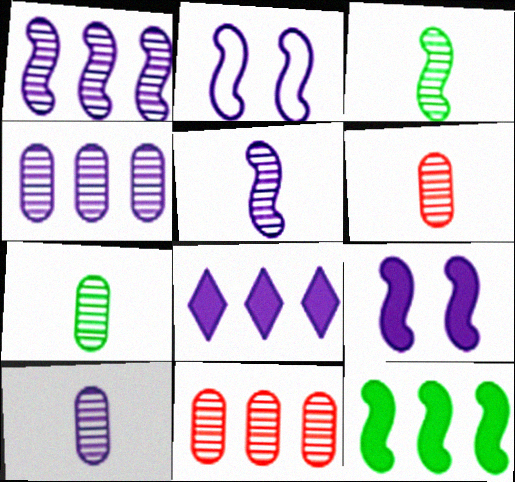[[2, 8, 10], 
[6, 7, 10]]